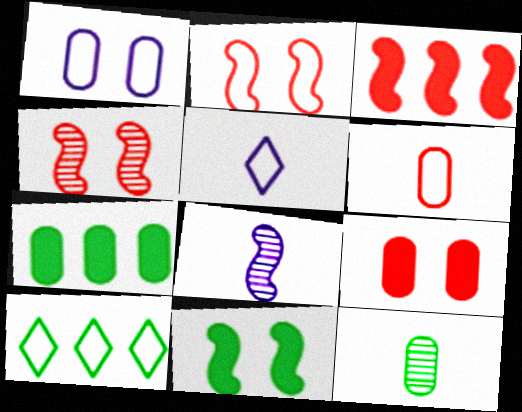[[4, 5, 7], 
[8, 9, 10], 
[10, 11, 12]]